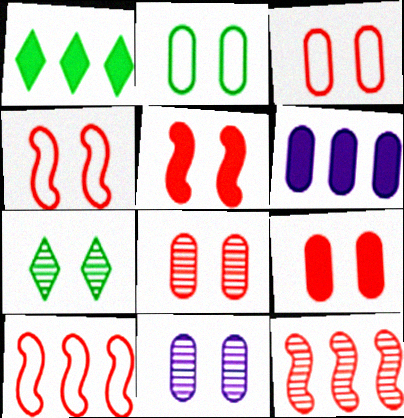[[2, 9, 11], 
[3, 8, 9]]